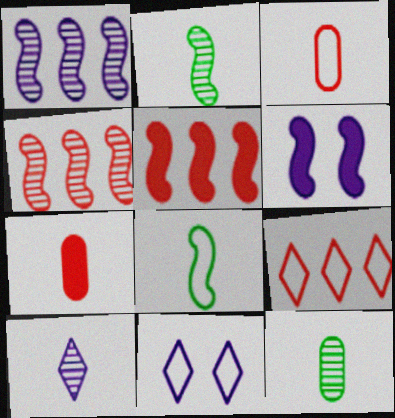[[4, 6, 8], 
[5, 11, 12], 
[6, 9, 12], 
[7, 8, 10]]